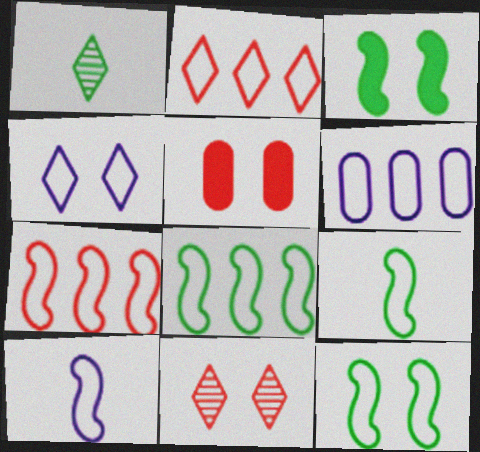[[2, 6, 8], 
[4, 6, 10], 
[7, 10, 12], 
[8, 9, 12]]